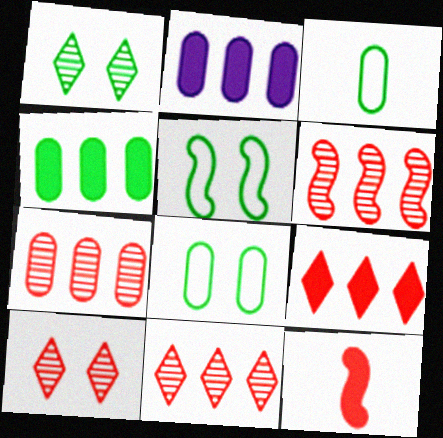[[6, 7, 11]]